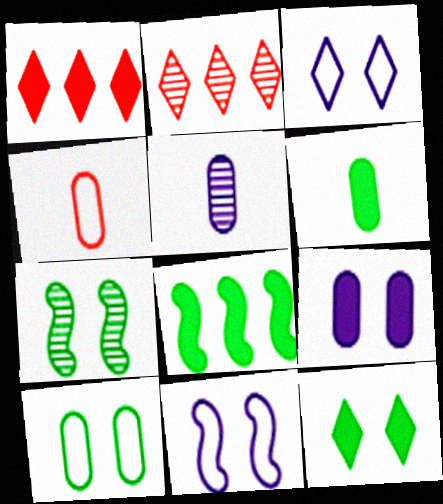[[2, 5, 7], 
[2, 6, 11], 
[4, 5, 6], 
[6, 8, 12], 
[7, 10, 12]]